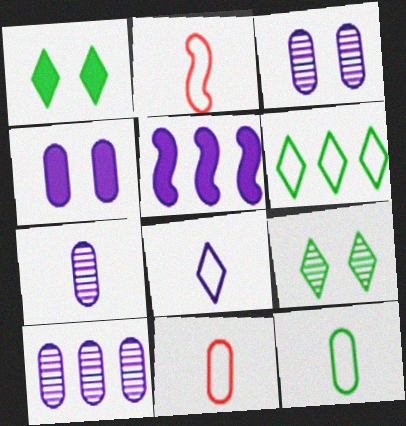[[1, 2, 10], 
[2, 8, 12], 
[3, 5, 8], 
[3, 7, 10], 
[5, 9, 11]]